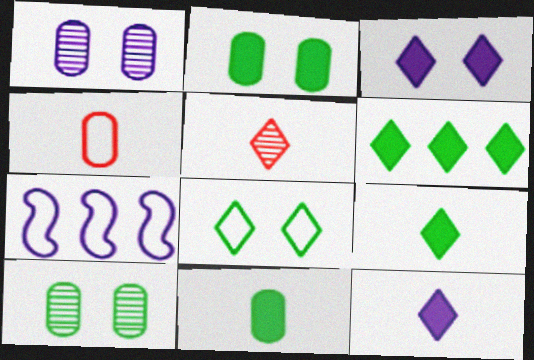[[1, 7, 12], 
[2, 5, 7], 
[4, 7, 8]]